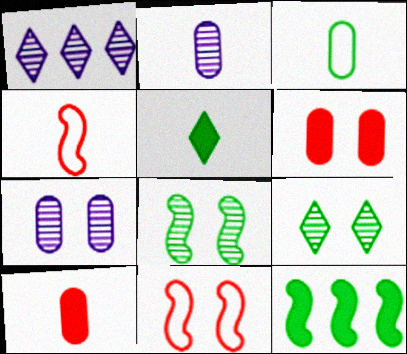[[2, 3, 10], 
[2, 4, 5], 
[3, 9, 12]]